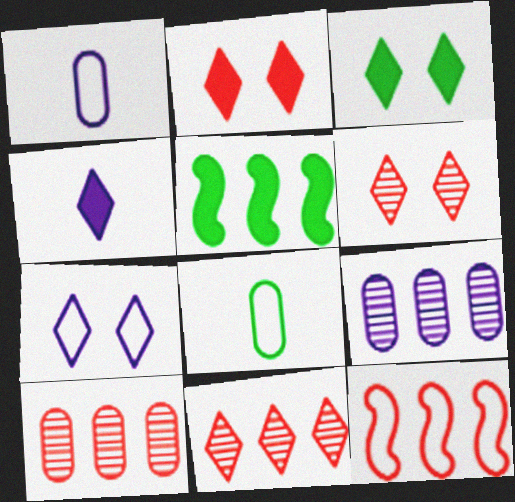[[1, 5, 6], 
[3, 6, 7], 
[7, 8, 12]]